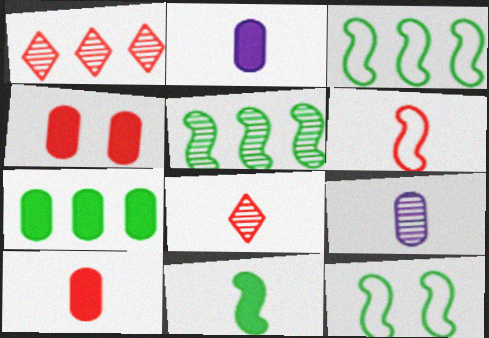[[1, 2, 12], 
[1, 4, 6], 
[2, 4, 7], 
[5, 11, 12], 
[6, 8, 10]]